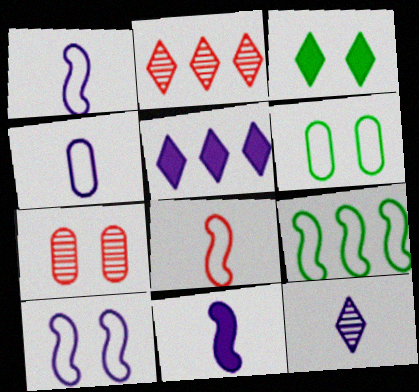[[2, 6, 11], 
[3, 7, 10], 
[4, 11, 12], 
[8, 9, 10]]